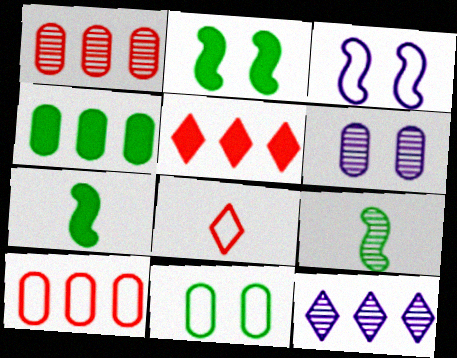[]